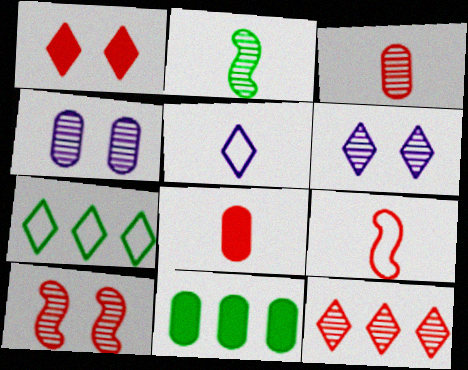[[2, 4, 12], 
[2, 5, 8], 
[3, 10, 12], 
[5, 10, 11], 
[6, 9, 11]]